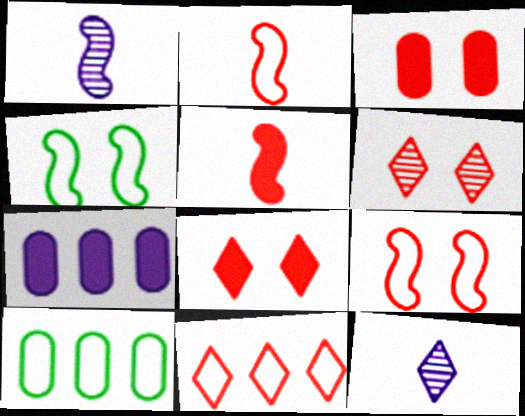[[1, 8, 10], 
[3, 6, 9]]